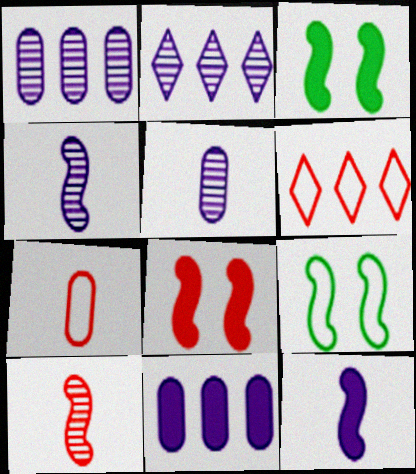[[2, 3, 7], 
[3, 5, 6]]